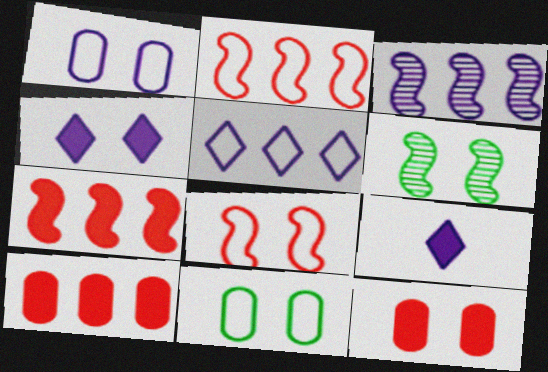[[1, 3, 9]]